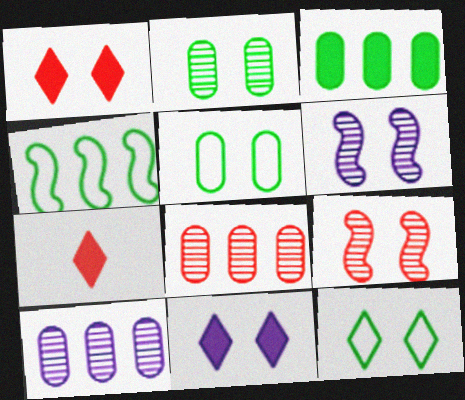[[1, 5, 6], 
[5, 9, 11]]